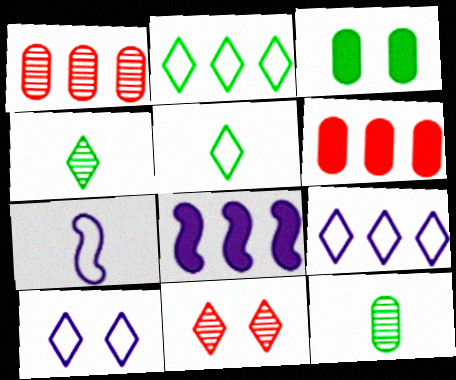[[1, 2, 8]]